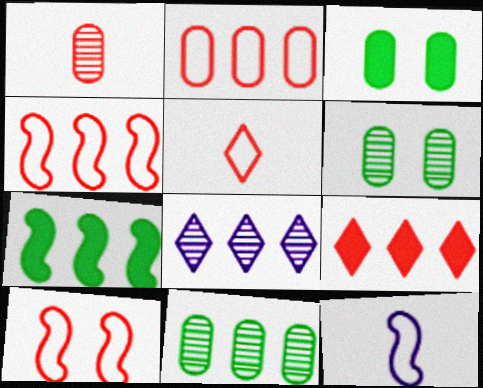[[1, 9, 10], 
[2, 5, 10], 
[2, 7, 8], 
[6, 9, 12]]